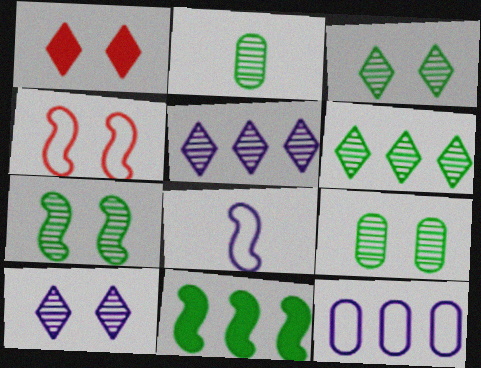[[2, 6, 7], 
[3, 7, 9]]